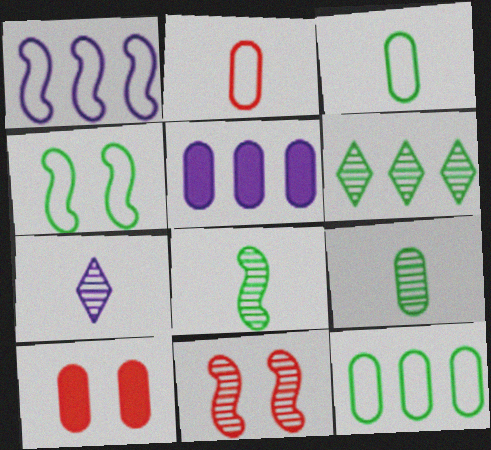[]